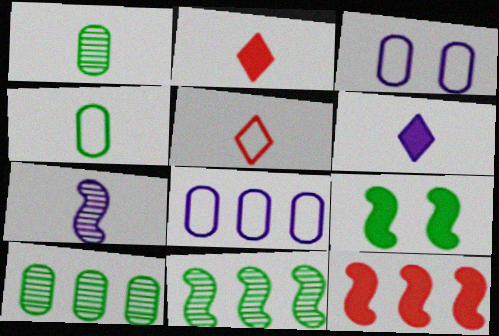[[2, 3, 11], 
[2, 4, 7]]